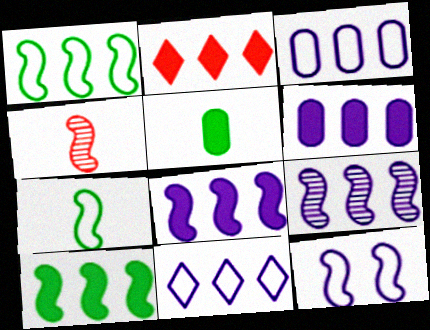[[2, 6, 10], 
[4, 10, 12], 
[6, 9, 11]]